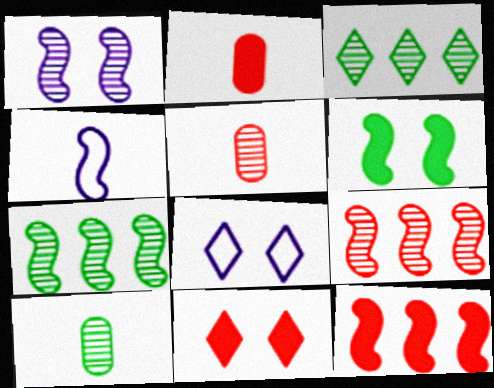[[1, 3, 5], 
[2, 7, 8], 
[2, 11, 12], 
[4, 6, 9], 
[8, 10, 12]]